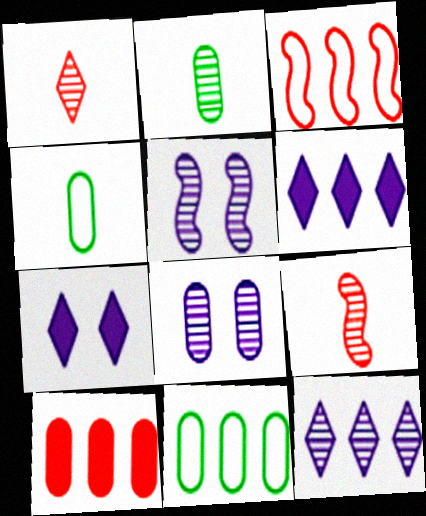[[2, 3, 7], 
[4, 8, 10], 
[7, 9, 11]]